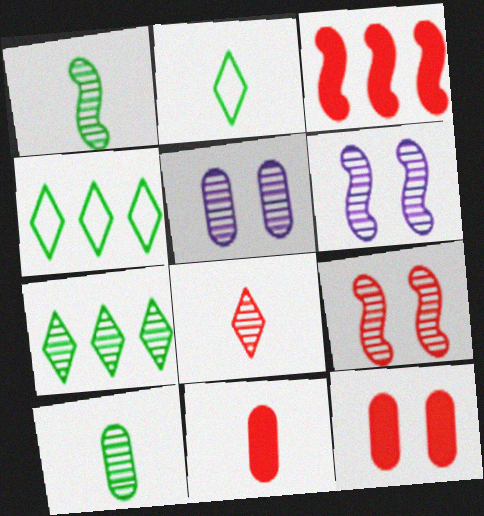[[2, 3, 5], 
[4, 6, 11]]